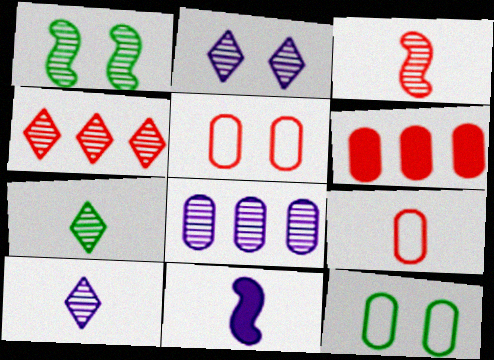[[2, 4, 7], 
[4, 11, 12], 
[7, 9, 11]]